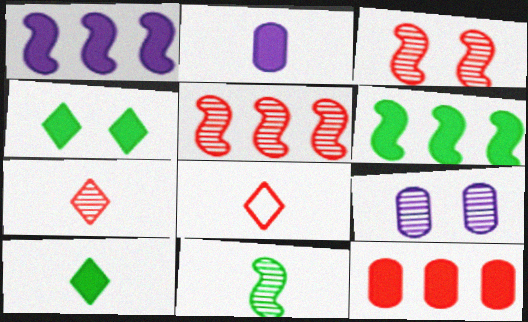[[2, 8, 11], 
[3, 8, 12], 
[6, 8, 9]]